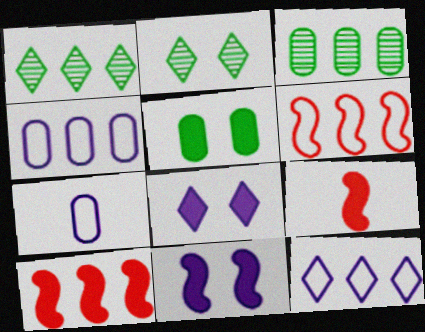[[1, 4, 10], 
[2, 4, 9], 
[2, 7, 10], 
[3, 10, 12]]